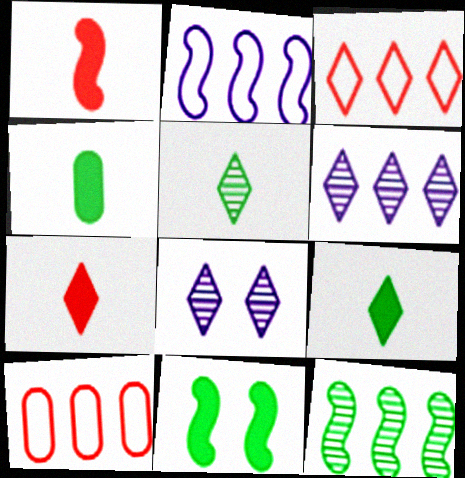[[3, 8, 9]]